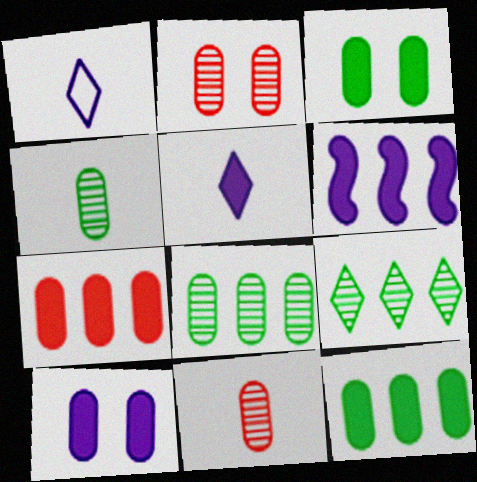[[5, 6, 10]]